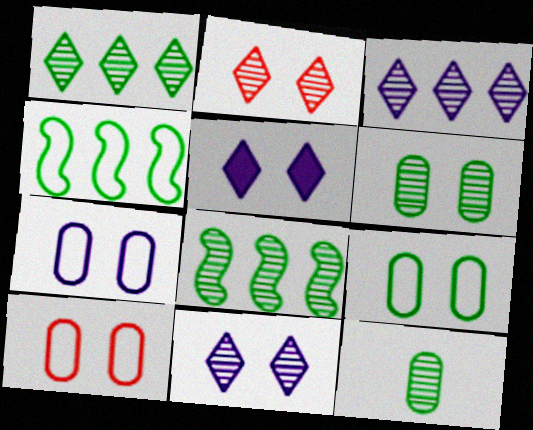[[7, 9, 10]]